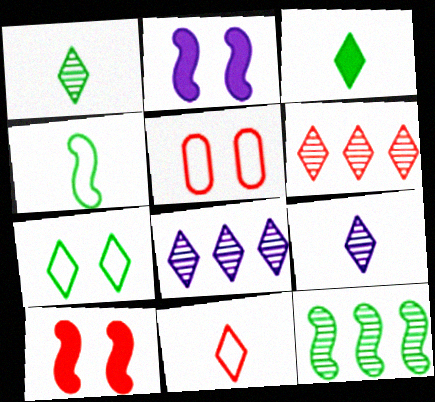[[3, 9, 11]]